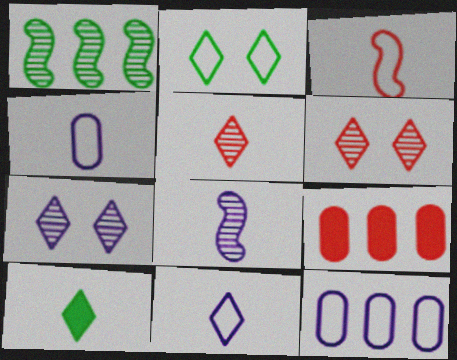[[2, 3, 12], 
[2, 8, 9], 
[3, 6, 9], 
[5, 10, 11]]